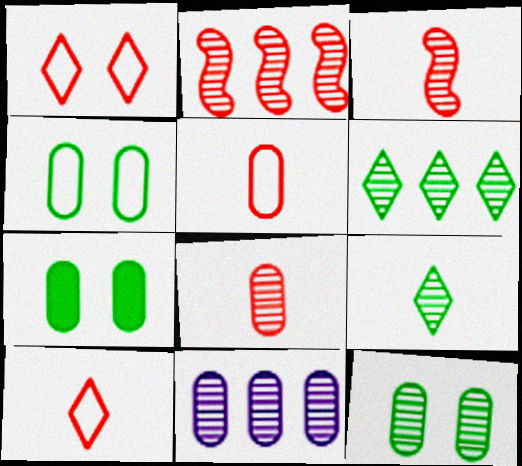[[2, 6, 11], 
[4, 7, 12], 
[5, 7, 11], 
[8, 11, 12]]